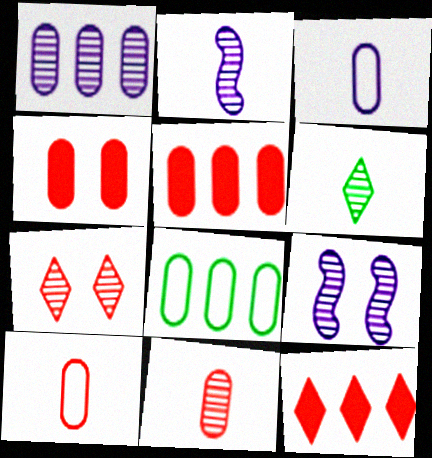[[1, 5, 8], 
[2, 6, 11]]